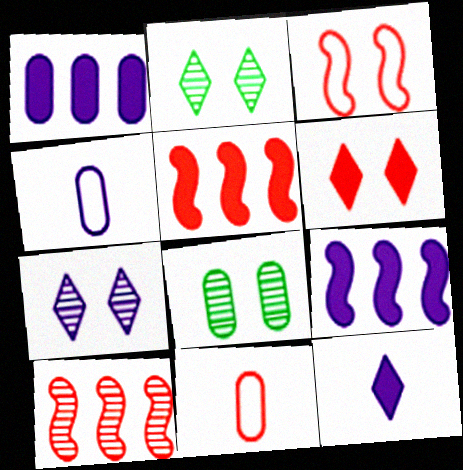[[1, 8, 11], 
[2, 4, 5], 
[2, 9, 11], 
[4, 7, 9], 
[6, 10, 11]]